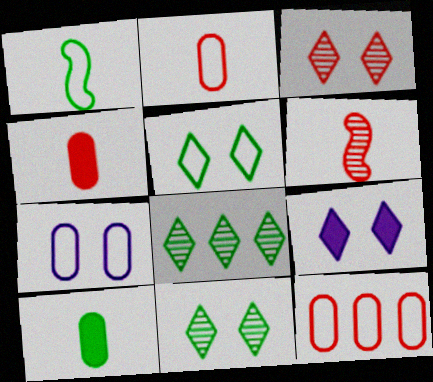[[3, 5, 9]]